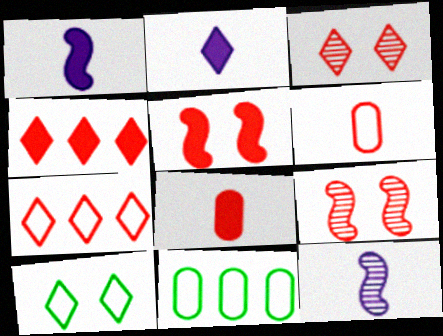[[1, 3, 11], 
[2, 9, 11], 
[4, 5, 8], 
[4, 6, 9], 
[7, 8, 9]]